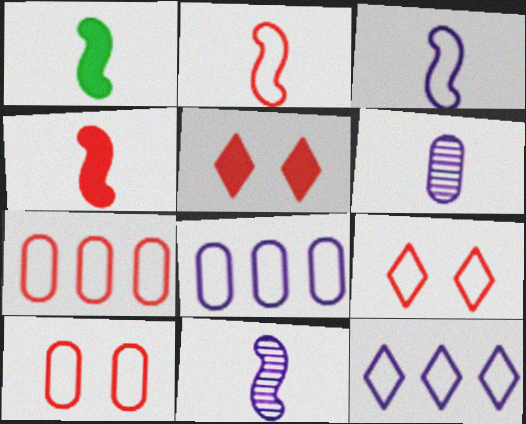[[1, 2, 11], 
[2, 7, 9]]